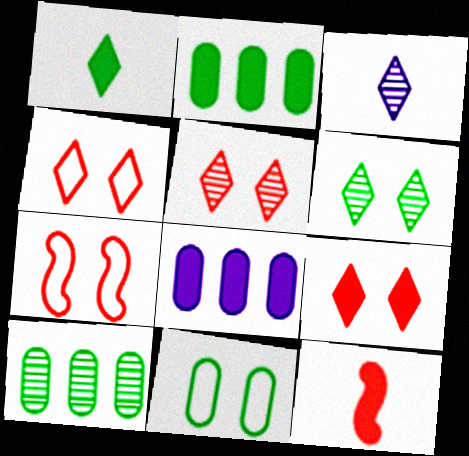[[2, 3, 7], 
[4, 5, 9]]